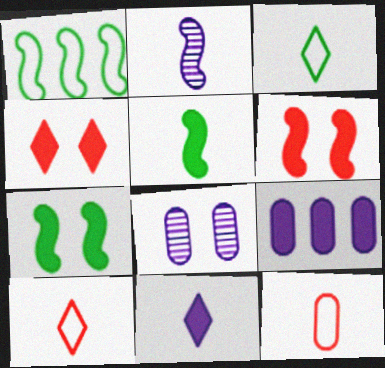[[1, 2, 6], 
[4, 5, 9]]